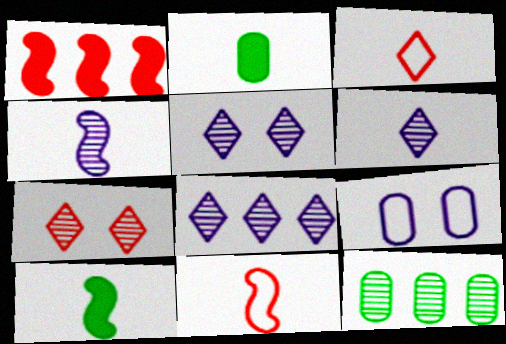[[2, 3, 4], 
[2, 6, 11], 
[4, 7, 12], 
[4, 10, 11], 
[5, 6, 8]]